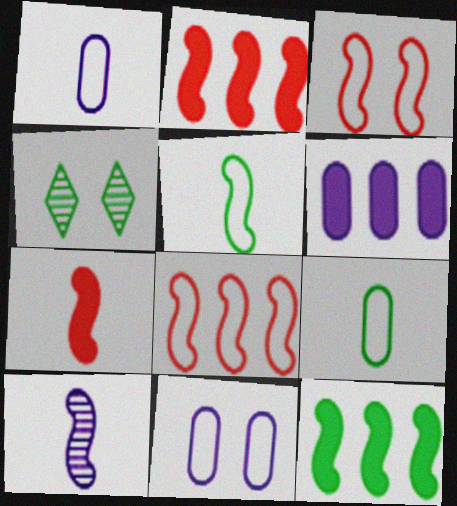[[1, 2, 4], 
[3, 10, 12], 
[4, 9, 12], 
[5, 7, 10]]